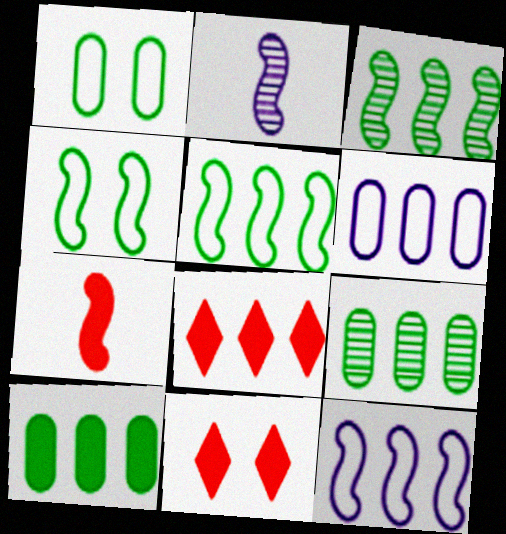[[1, 2, 8], 
[3, 6, 8], 
[8, 9, 12]]